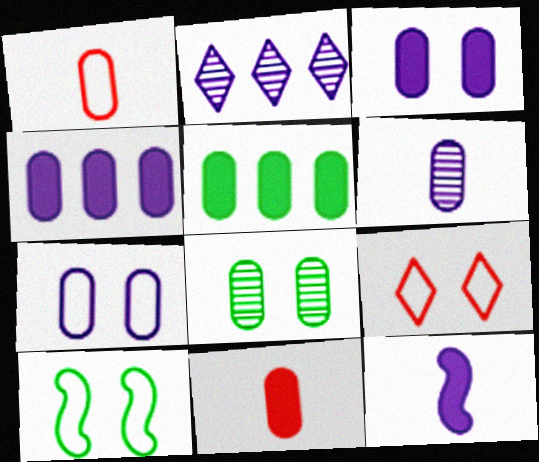[[1, 4, 8], 
[2, 7, 12], 
[2, 10, 11], 
[3, 5, 11], 
[4, 6, 7], 
[7, 9, 10]]